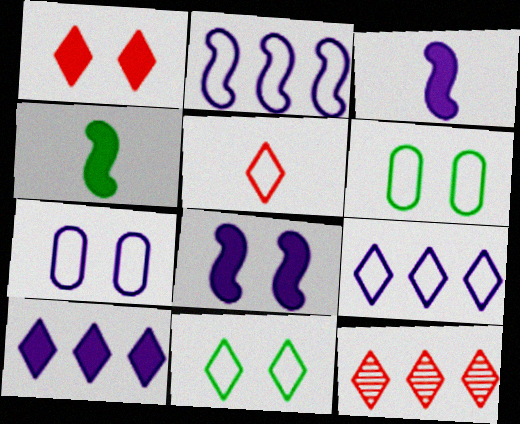[[1, 5, 12], 
[2, 5, 6], 
[3, 6, 12], 
[4, 7, 12], 
[5, 9, 11]]